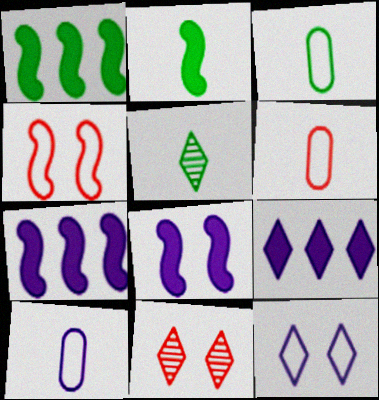[[1, 10, 11], 
[2, 3, 5], 
[3, 6, 10], 
[3, 7, 11]]